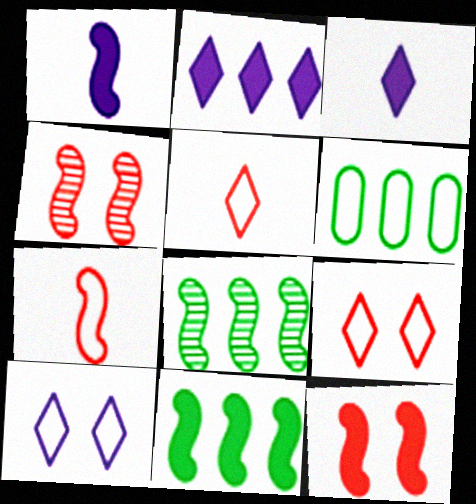[[1, 11, 12], 
[3, 4, 6], 
[6, 7, 10]]